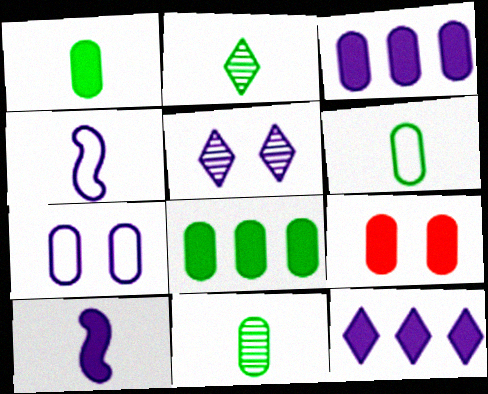[[1, 3, 9], 
[1, 6, 11], 
[3, 4, 5]]